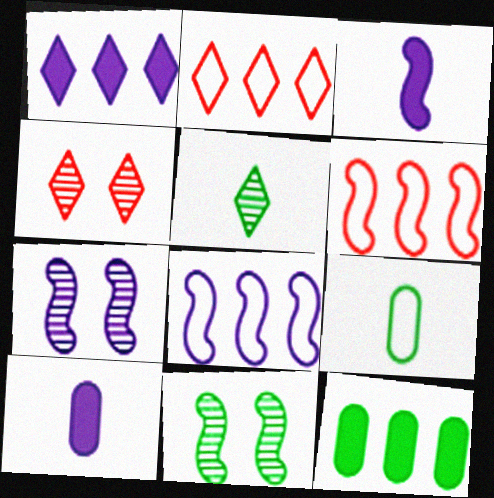[[2, 10, 11], 
[3, 6, 11], 
[3, 7, 8]]